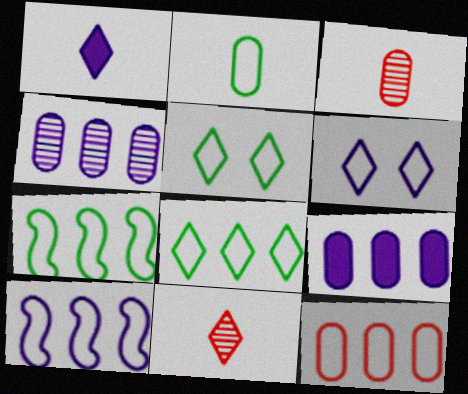[[2, 5, 7], 
[8, 10, 12]]